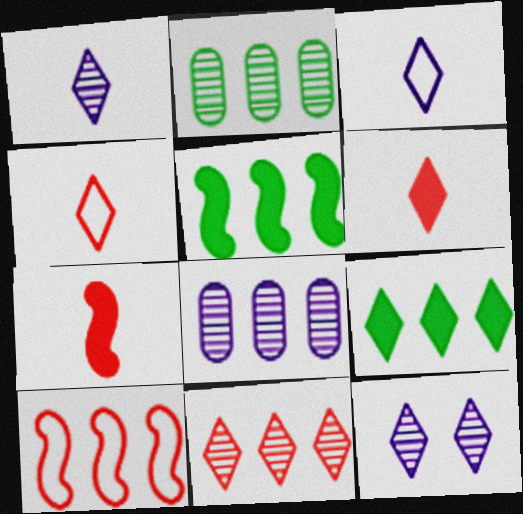[[4, 9, 12], 
[8, 9, 10]]